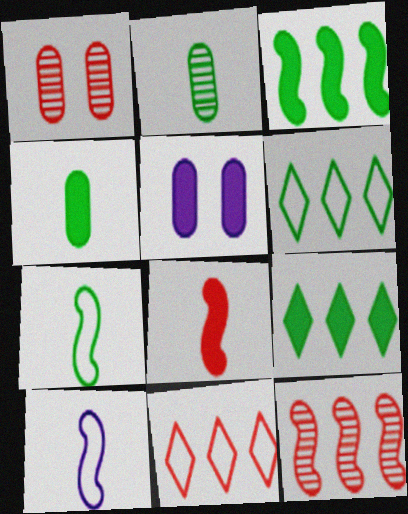[[1, 8, 11], 
[1, 9, 10], 
[5, 8, 9]]